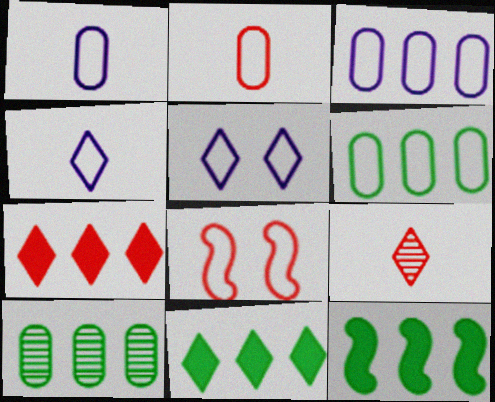[[4, 6, 8], 
[5, 9, 11]]